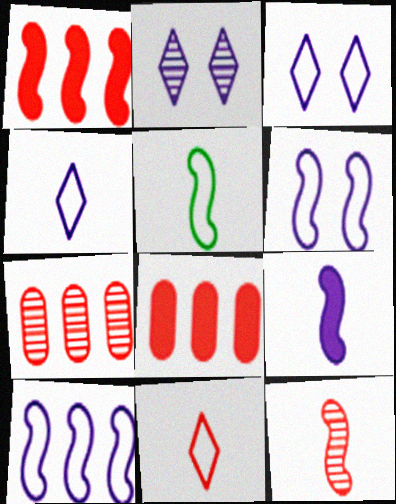[[2, 5, 8], 
[5, 9, 12]]